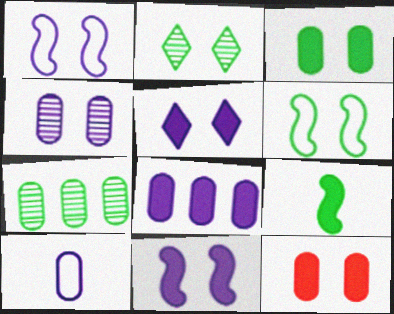[[1, 2, 12], 
[1, 4, 5], 
[2, 3, 6], 
[4, 8, 10], 
[7, 10, 12]]